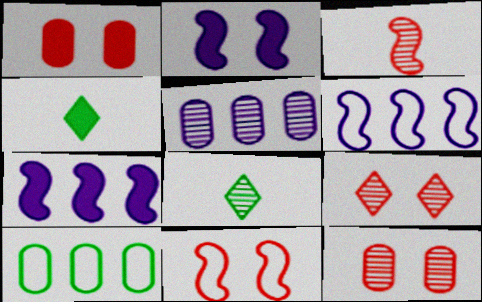[[1, 4, 7], 
[1, 6, 8], 
[1, 9, 11], 
[4, 5, 11], 
[4, 6, 12]]